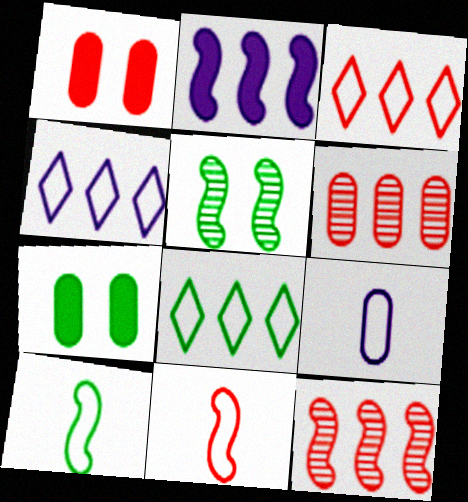[[2, 5, 11], 
[2, 6, 8], 
[3, 4, 8], 
[6, 7, 9]]